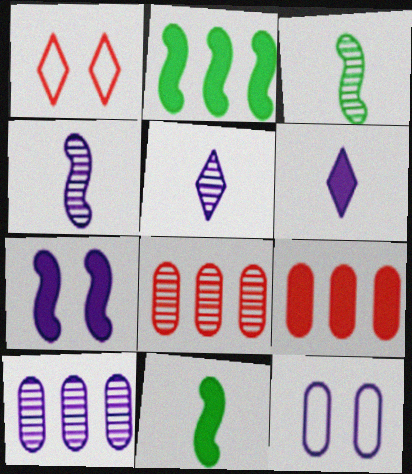[[1, 10, 11]]